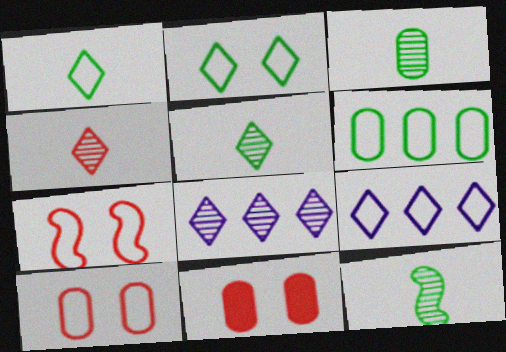[[3, 5, 12], 
[9, 11, 12]]